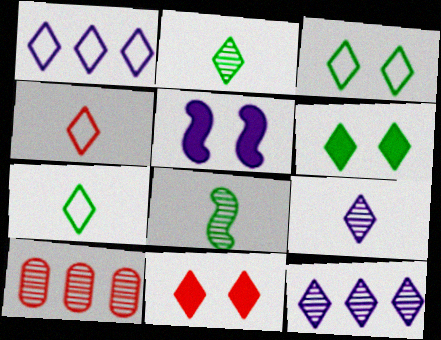[[1, 2, 11], 
[1, 3, 4], 
[4, 6, 12], 
[5, 7, 10], 
[7, 11, 12]]